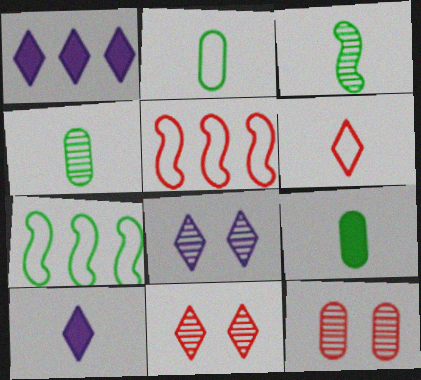[[2, 4, 9], 
[5, 8, 9], 
[7, 10, 12]]